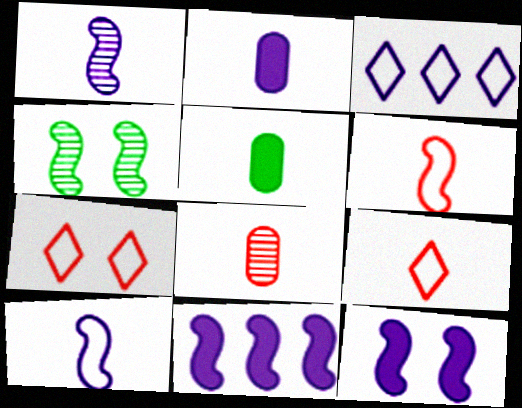[[1, 5, 9], 
[4, 6, 11]]